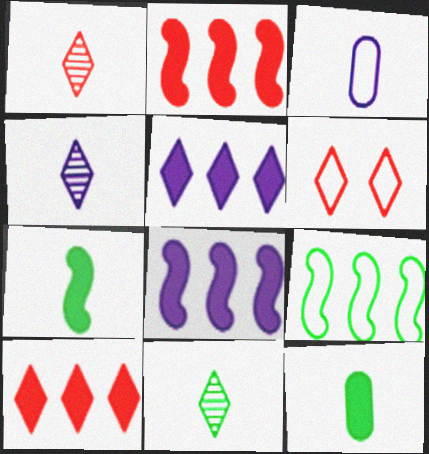[[1, 3, 7], 
[1, 4, 11], 
[1, 6, 10], 
[3, 6, 9], 
[5, 6, 11]]